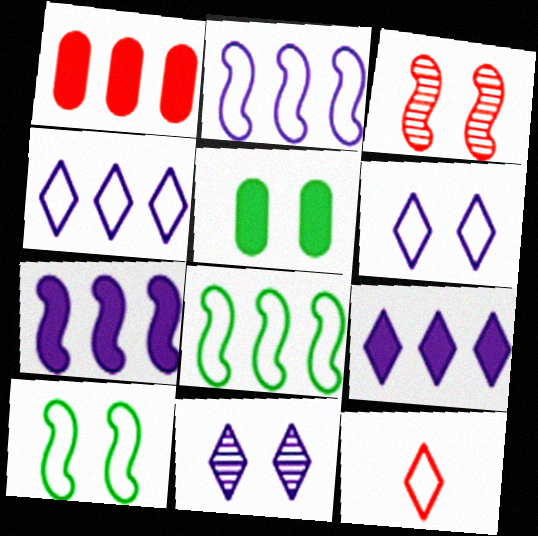[[1, 3, 12], 
[3, 5, 6]]